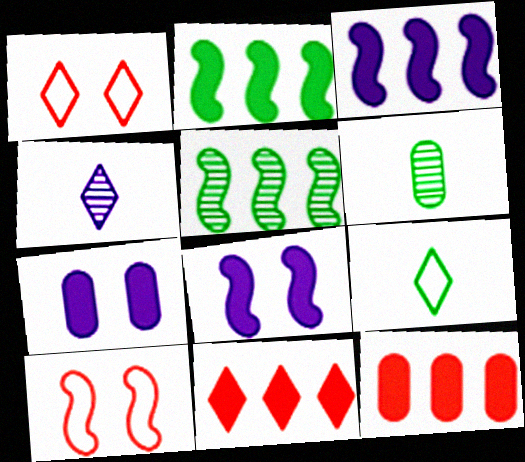[[1, 3, 6]]